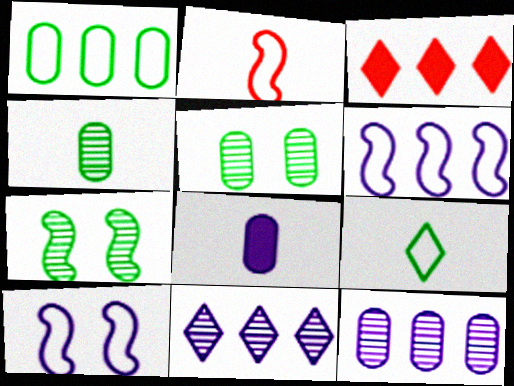[[3, 4, 10], 
[8, 10, 11]]